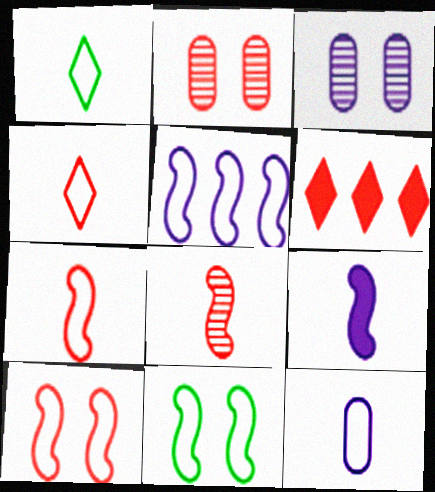[[1, 7, 12], 
[2, 6, 7], 
[5, 7, 11]]